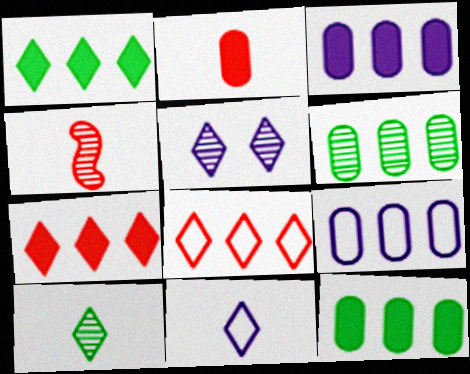[[4, 5, 6]]